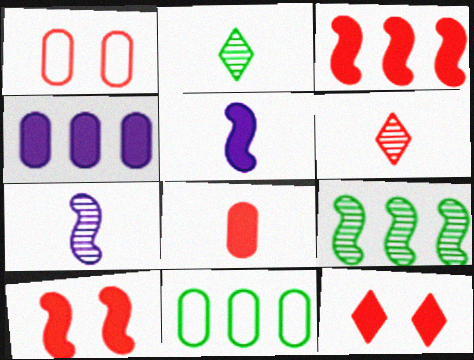[[1, 3, 6], 
[3, 8, 12], 
[7, 11, 12]]